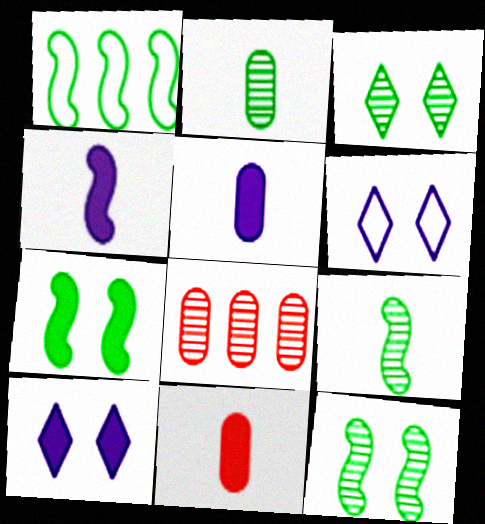[[1, 7, 9]]